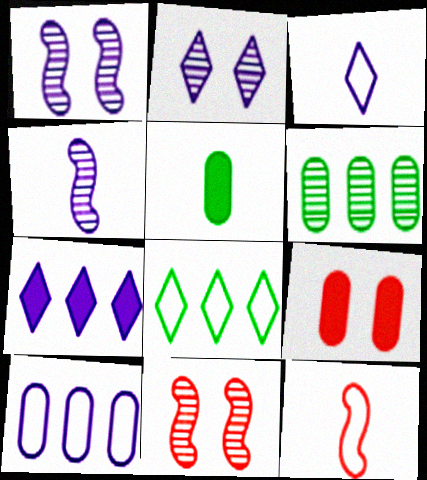[[2, 3, 7], 
[4, 8, 9]]